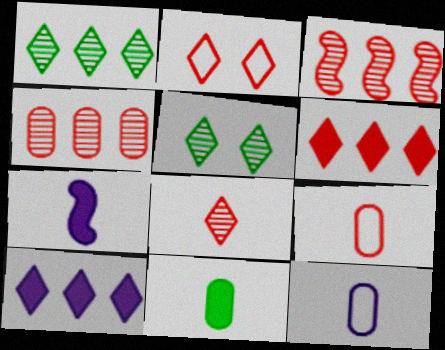[[2, 6, 8]]